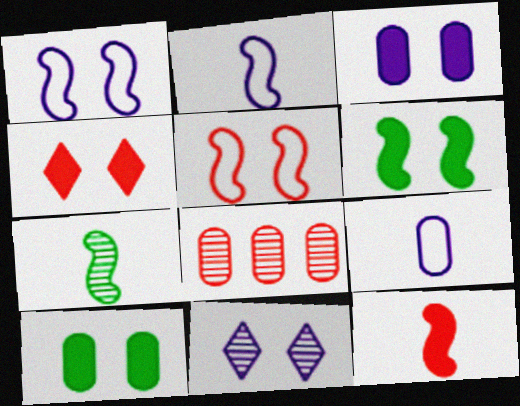[[1, 3, 11], 
[2, 7, 12], 
[3, 4, 6], 
[5, 10, 11], 
[7, 8, 11], 
[8, 9, 10]]